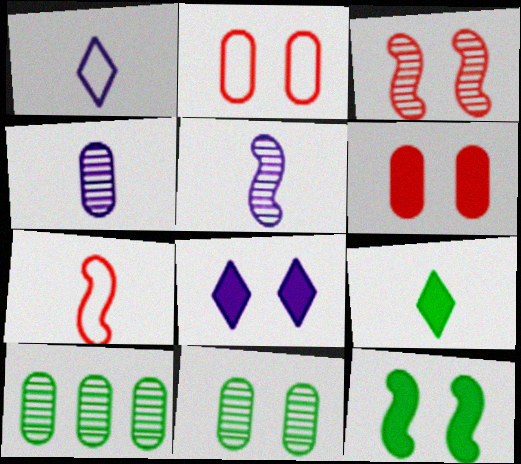[[4, 7, 9], 
[6, 8, 12], 
[7, 8, 10]]